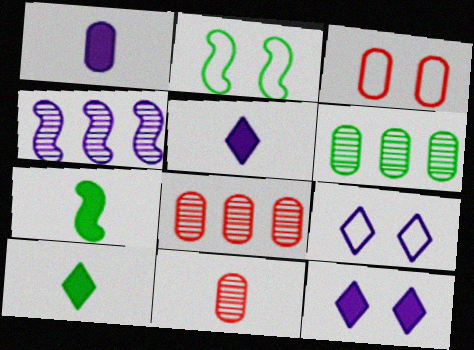[[1, 3, 6], 
[1, 4, 9], 
[2, 3, 9], 
[2, 5, 8], 
[2, 6, 10], 
[3, 4, 10], 
[7, 8, 9]]